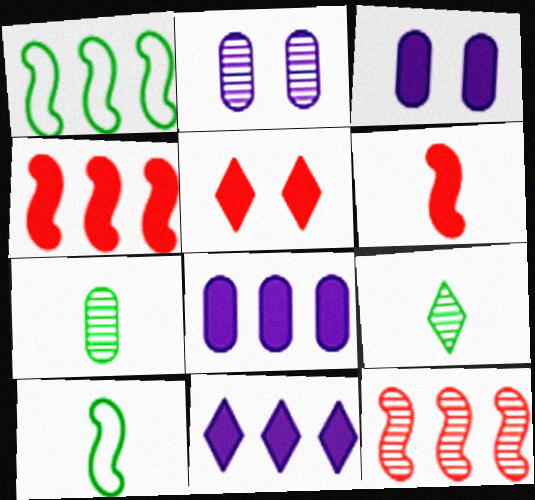[[2, 9, 12]]